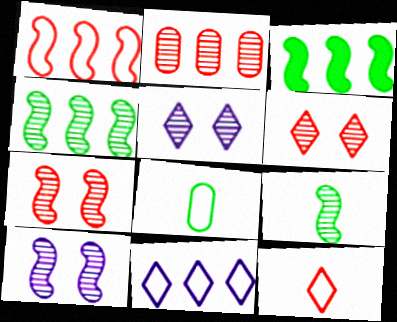[[2, 3, 11], 
[2, 5, 9]]